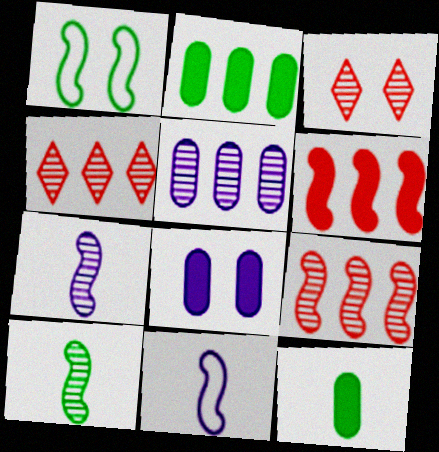[[1, 3, 8], 
[1, 6, 7], 
[2, 3, 11], 
[3, 5, 10]]